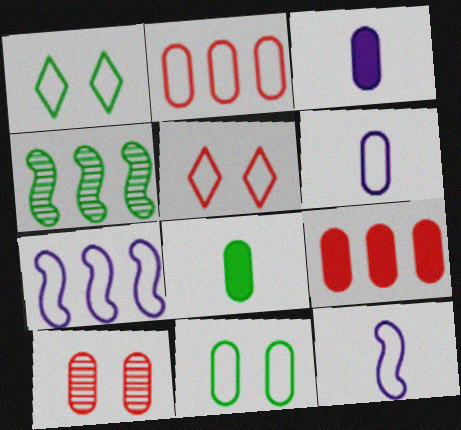[[1, 2, 12], 
[1, 4, 8], 
[2, 6, 11], 
[3, 4, 5]]